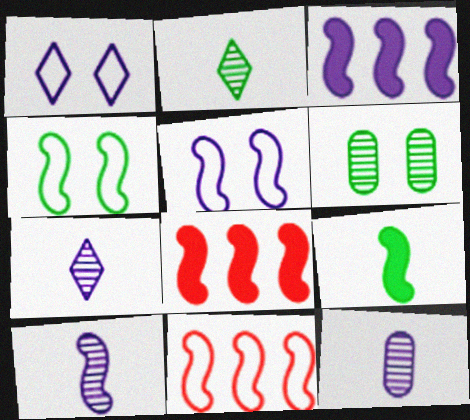[[1, 3, 12], 
[3, 5, 10], 
[4, 8, 10], 
[7, 10, 12]]